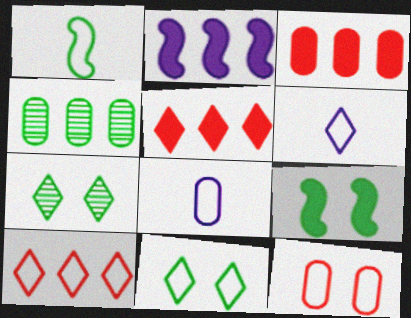[[2, 4, 10], 
[5, 6, 7], 
[6, 10, 11]]